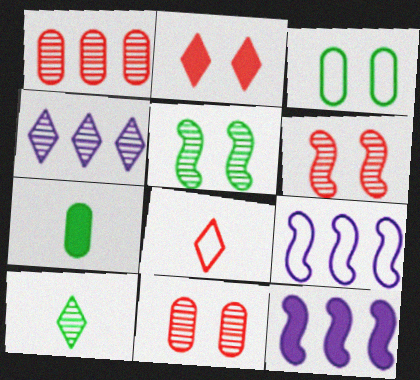[[2, 7, 12], 
[3, 8, 9]]